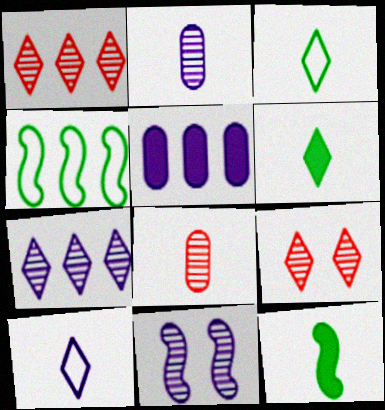[[1, 4, 5], 
[2, 7, 11], 
[5, 10, 11], 
[8, 10, 12]]